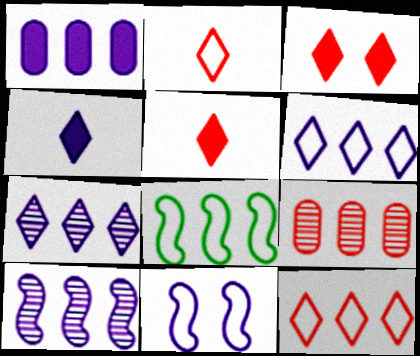[[1, 6, 10]]